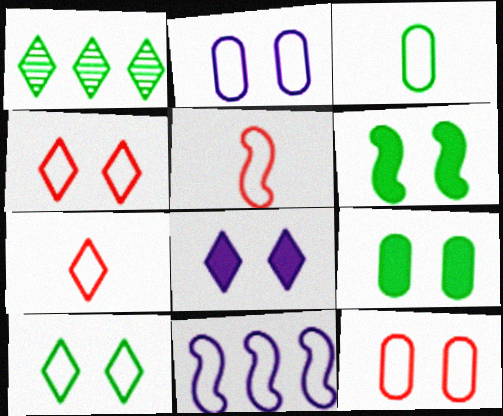[[1, 3, 6], 
[1, 7, 8], 
[3, 4, 11]]